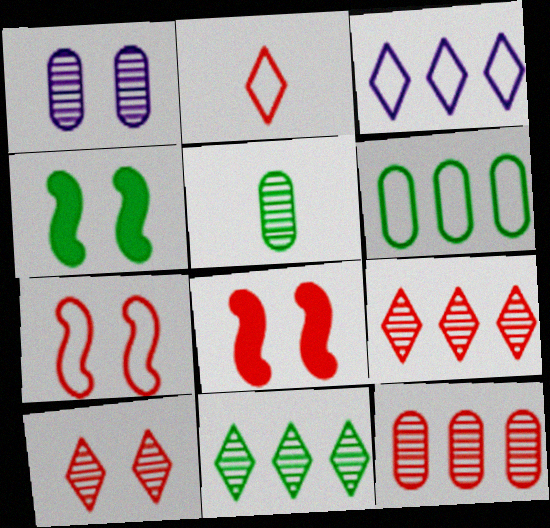[[1, 5, 12], 
[2, 8, 12], 
[3, 5, 8]]